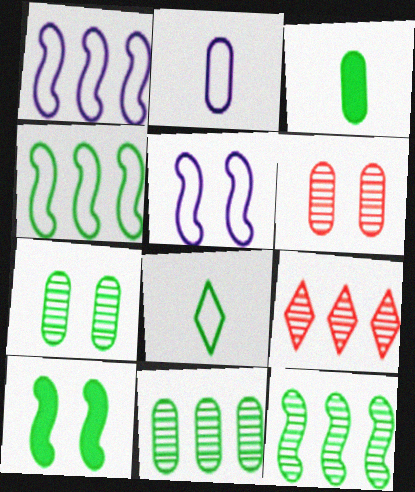[[2, 9, 10], 
[3, 5, 9], 
[8, 10, 11]]